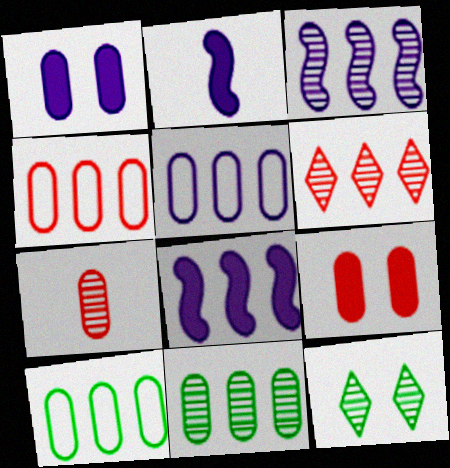[[1, 7, 10], 
[2, 4, 12], 
[3, 6, 11], 
[3, 7, 12], 
[4, 5, 10], 
[4, 7, 9], 
[6, 8, 10]]